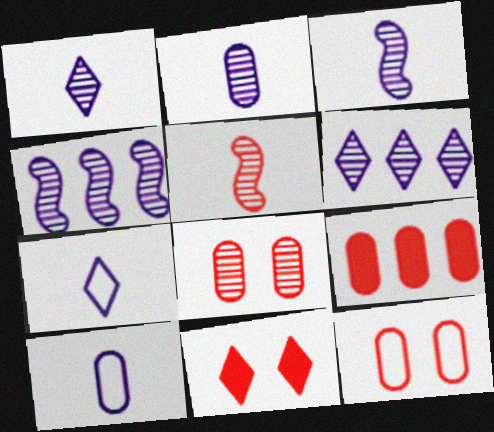[[1, 2, 3]]